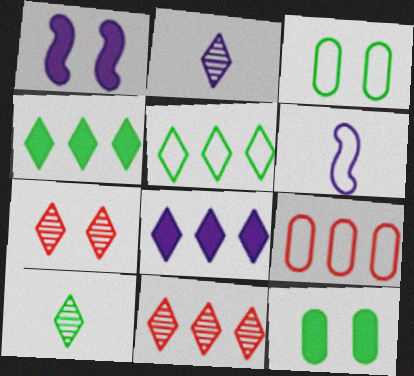[[1, 3, 7], 
[1, 9, 10], 
[5, 8, 11], 
[6, 11, 12]]